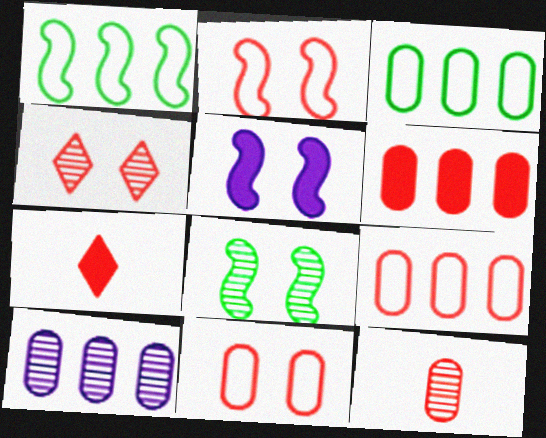[[2, 5, 8], 
[3, 6, 10], 
[6, 11, 12]]